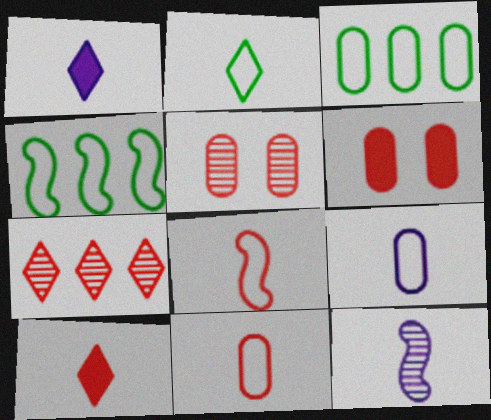[[1, 4, 5], 
[1, 9, 12], 
[2, 8, 9], 
[6, 7, 8]]